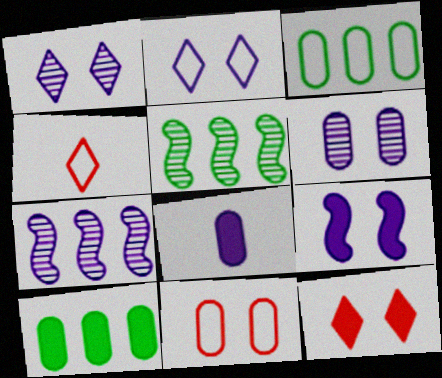[[2, 6, 9], 
[2, 7, 8]]